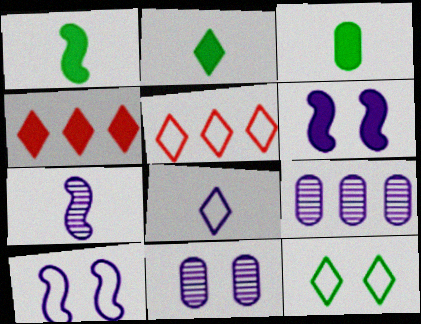[[1, 2, 3], 
[1, 5, 11], 
[3, 4, 6], 
[5, 8, 12], 
[6, 8, 9]]